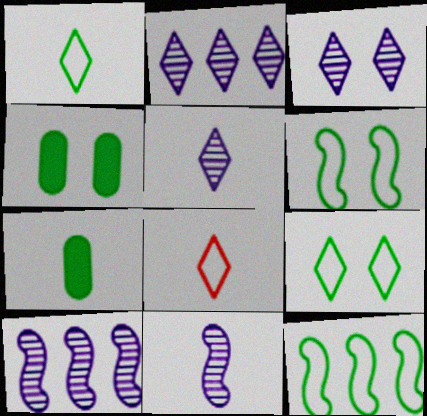[[2, 3, 5], 
[4, 8, 10], 
[7, 8, 11]]